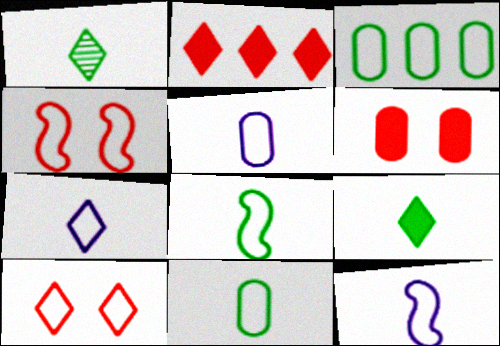[[3, 4, 7], 
[3, 10, 12], 
[5, 7, 12]]